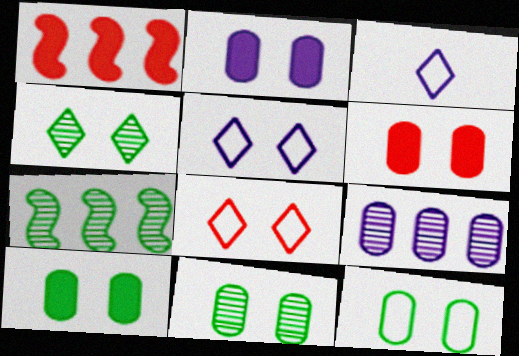[[1, 3, 11], 
[2, 6, 10], 
[3, 6, 7], 
[10, 11, 12]]